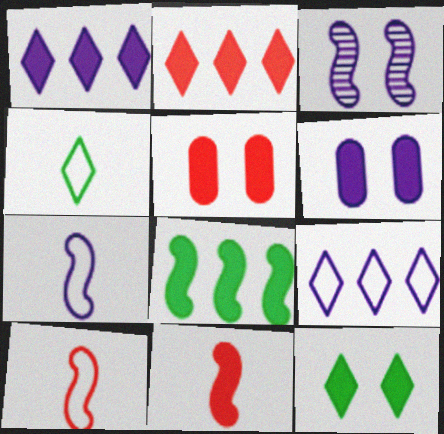[[2, 5, 11], 
[3, 8, 10]]